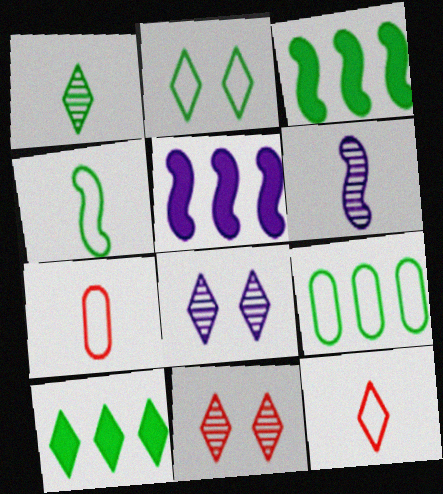[[1, 2, 10], 
[2, 4, 9], 
[3, 7, 8], 
[8, 10, 12]]